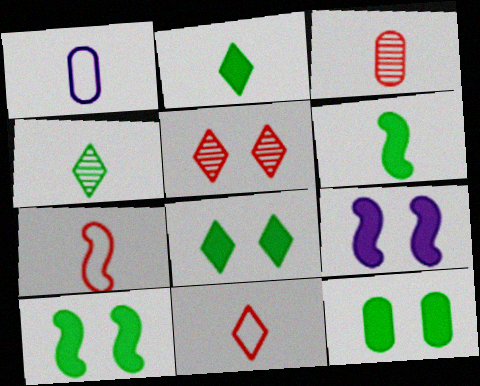[[8, 10, 12]]